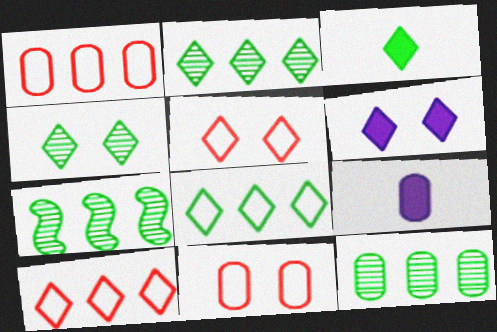[[2, 7, 12], 
[3, 4, 8], 
[4, 5, 6], 
[5, 7, 9], 
[9, 11, 12]]